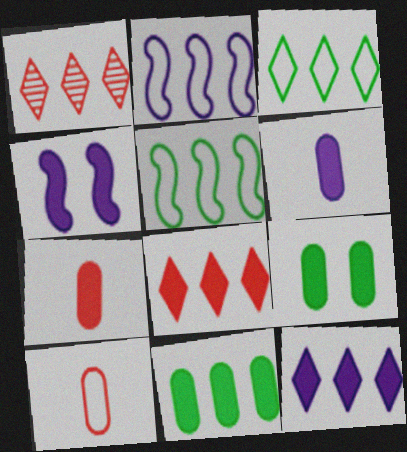[[1, 2, 11], 
[1, 3, 12], 
[4, 6, 12]]